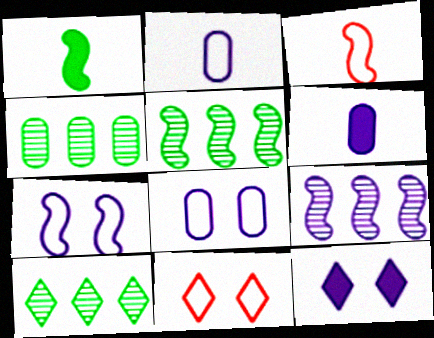[[2, 9, 12], 
[3, 4, 12], 
[4, 5, 10], 
[5, 6, 11]]